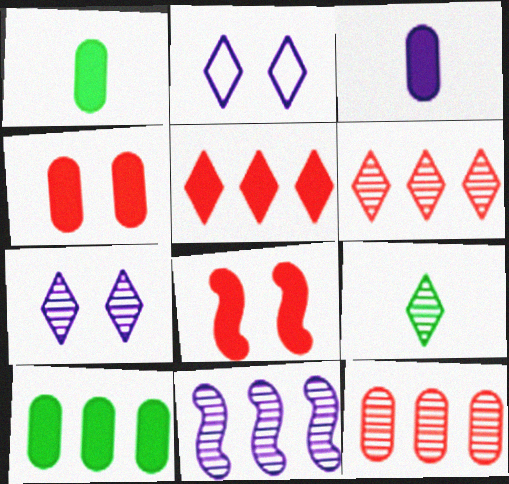[[2, 3, 11], 
[2, 5, 9], 
[3, 4, 10], 
[6, 7, 9]]